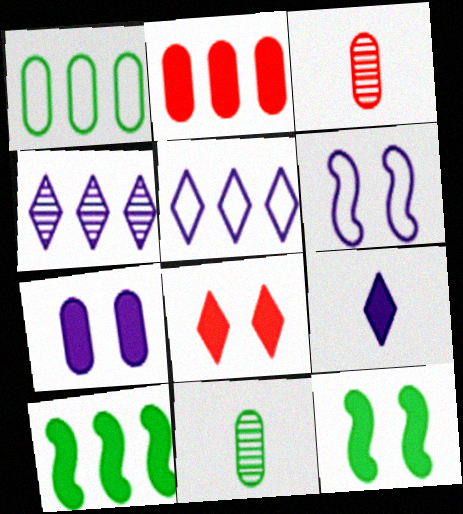[[1, 3, 7], 
[2, 9, 12], 
[3, 5, 12], 
[7, 8, 12]]